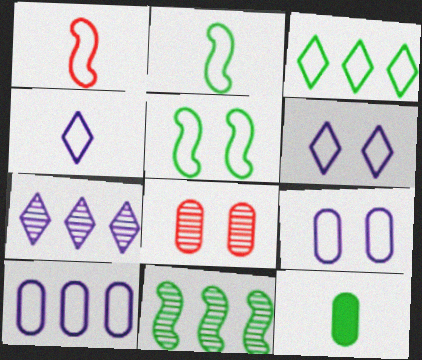[[1, 3, 9], 
[8, 10, 12]]